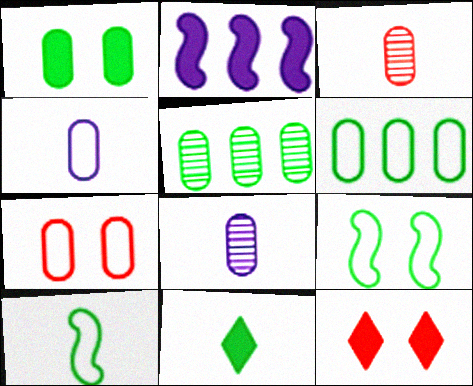[[4, 6, 7], 
[5, 9, 11]]